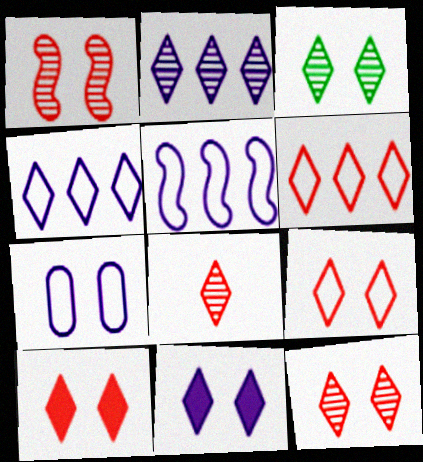[[2, 3, 8], 
[3, 9, 11], 
[6, 8, 10], 
[9, 10, 12]]